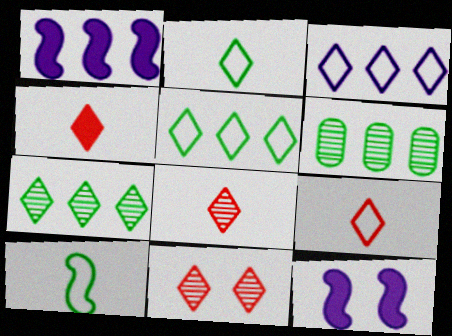[[4, 8, 9], 
[6, 9, 12]]